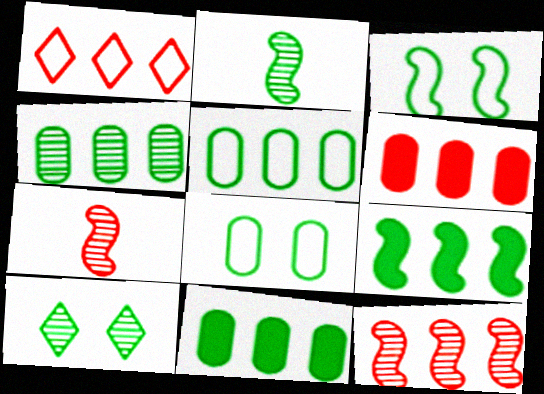[[1, 6, 12], 
[2, 3, 9], 
[2, 4, 10], 
[4, 5, 11]]